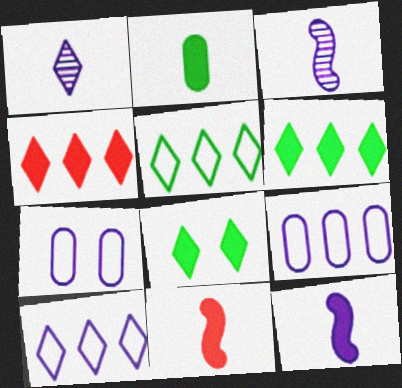[]